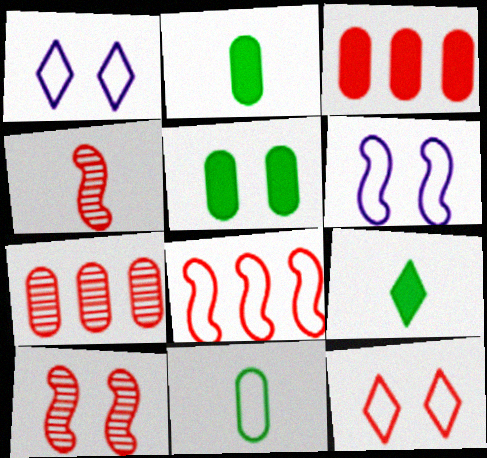[[1, 5, 10], 
[1, 8, 11], 
[3, 4, 12], 
[6, 7, 9]]